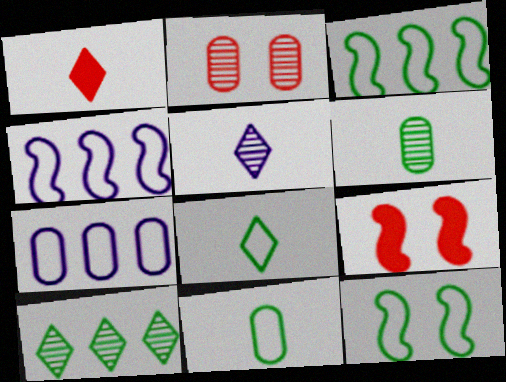[[1, 5, 8]]